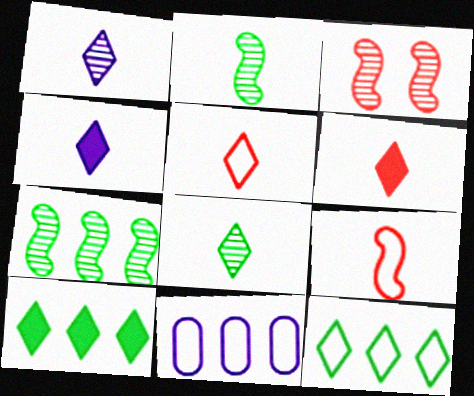[[4, 5, 8]]